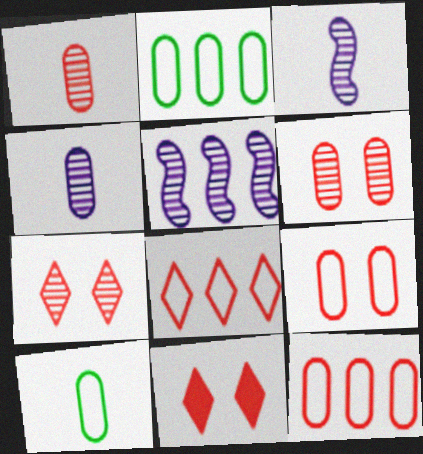[[2, 3, 11], 
[5, 10, 11]]